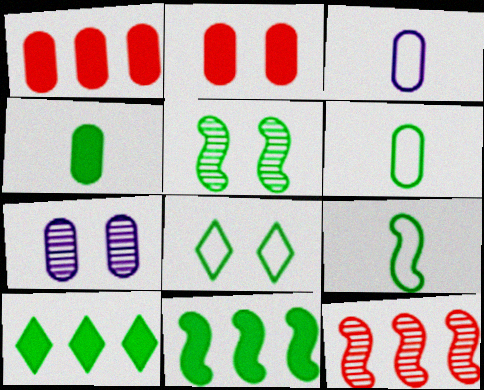[[1, 6, 7], 
[5, 6, 10], 
[5, 9, 11]]